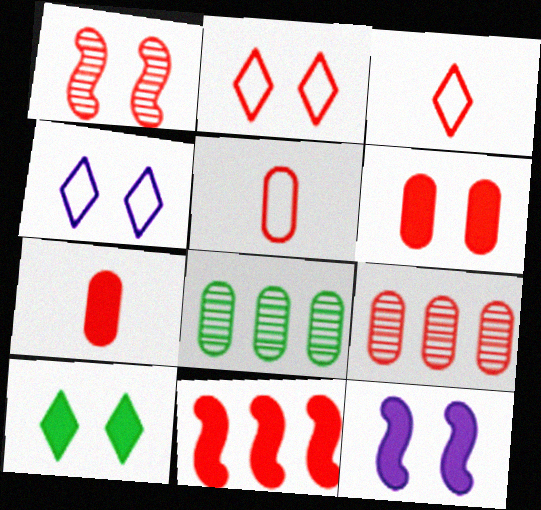[[1, 2, 6], 
[3, 8, 12], 
[5, 6, 9], 
[6, 10, 12]]